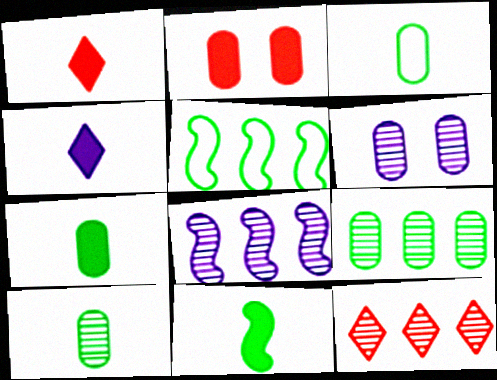[[1, 5, 6], 
[3, 7, 10], 
[8, 9, 12]]